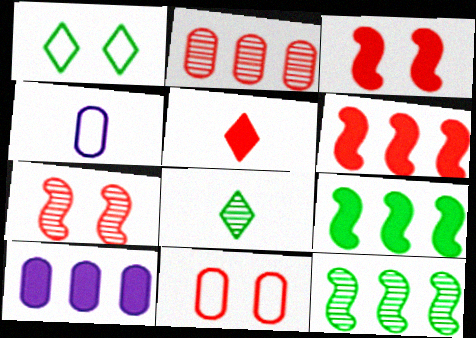[]